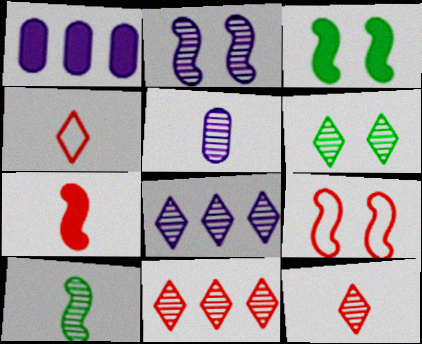[[2, 3, 9], 
[2, 5, 8], 
[5, 10, 12], 
[6, 8, 12]]